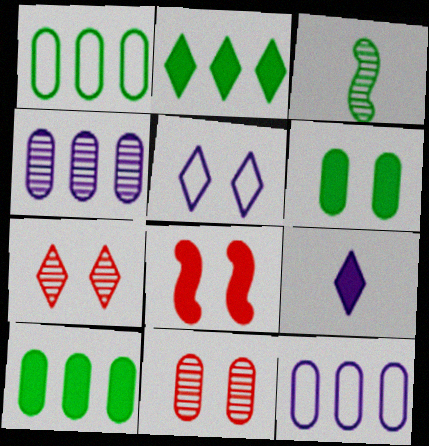[[3, 4, 7], 
[8, 9, 10]]